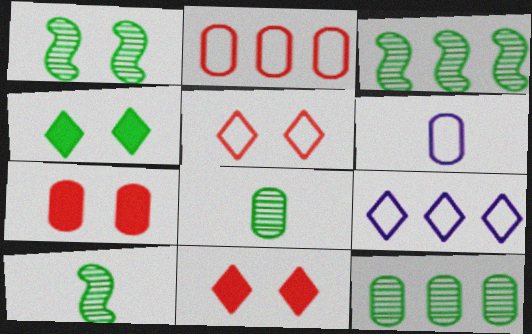[[1, 3, 10], 
[3, 6, 11], 
[6, 7, 12], 
[7, 9, 10]]